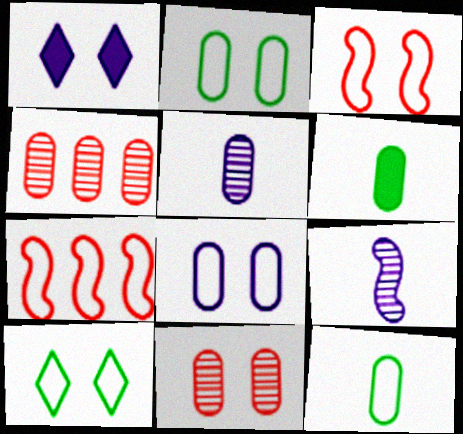[[3, 8, 10], 
[4, 6, 8]]